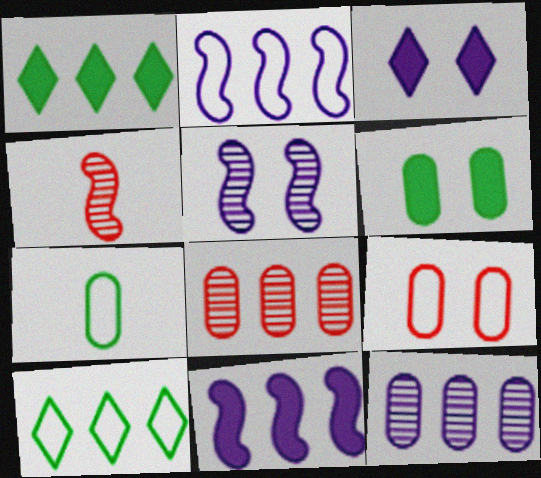[[1, 2, 8], 
[8, 10, 11]]